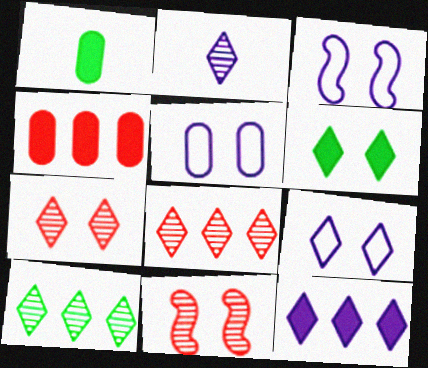[[1, 3, 8], 
[2, 7, 10], 
[2, 9, 12], 
[3, 5, 9], 
[5, 6, 11], 
[6, 7, 9]]